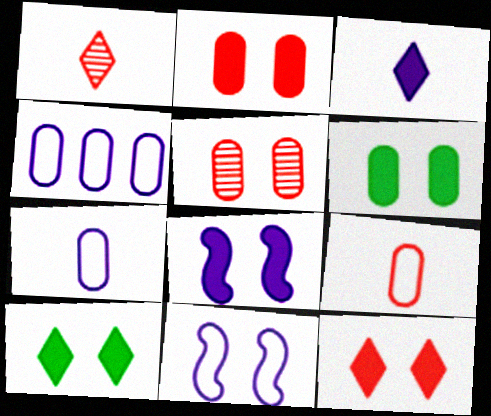[[2, 8, 10], 
[5, 10, 11], 
[6, 8, 12]]